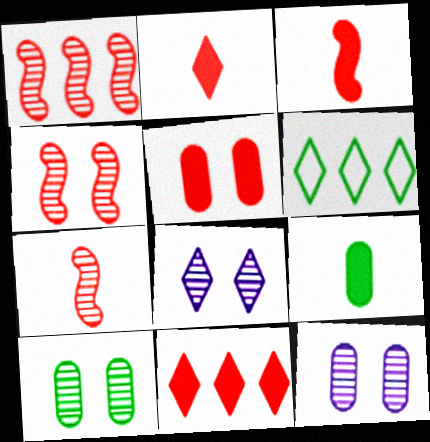[[1, 4, 7], 
[2, 6, 8], 
[3, 5, 11], 
[3, 6, 12], 
[4, 8, 10]]